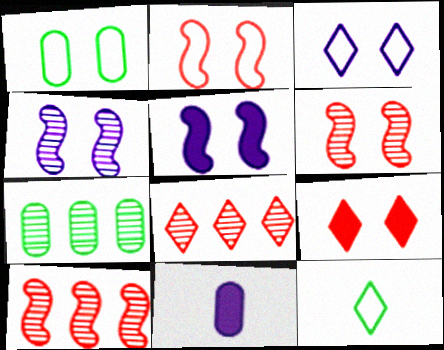[[1, 2, 3], 
[1, 4, 9]]